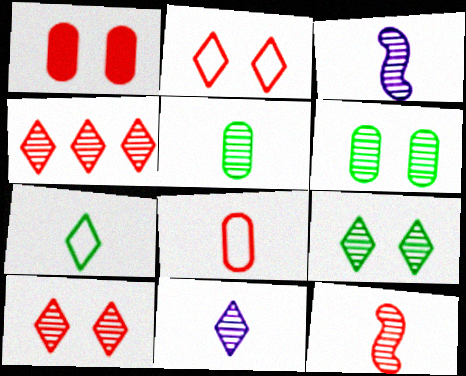[[3, 4, 6], 
[4, 9, 11], 
[5, 11, 12]]